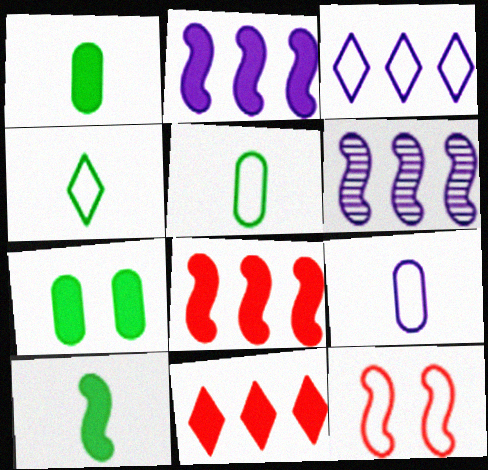[[3, 5, 12], 
[6, 10, 12]]